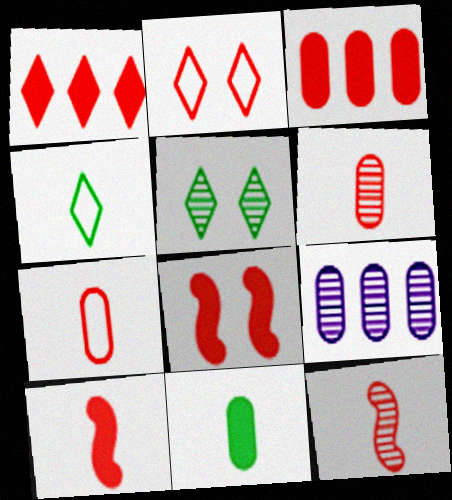[[2, 3, 12], 
[4, 8, 9], 
[5, 9, 12]]